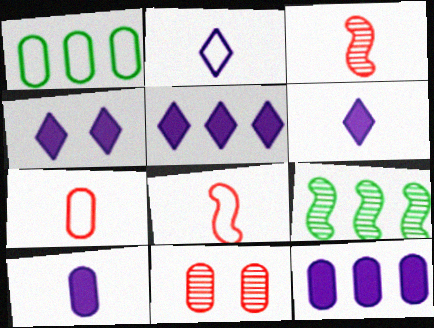[[1, 3, 4], 
[1, 10, 11], 
[4, 5, 6], 
[4, 7, 9]]